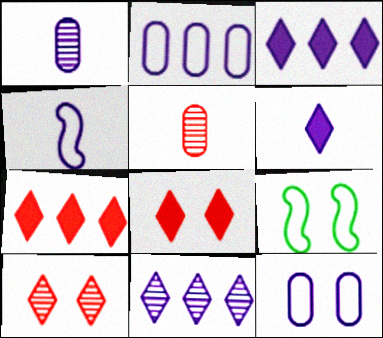[[1, 4, 6], 
[1, 7, 9], 
[3, 5, 9]]